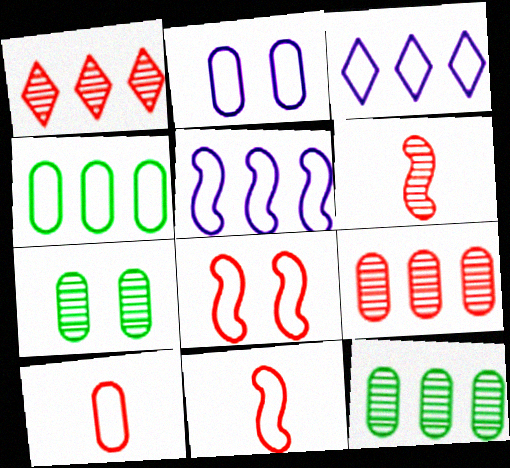[[2, 4, 10]]